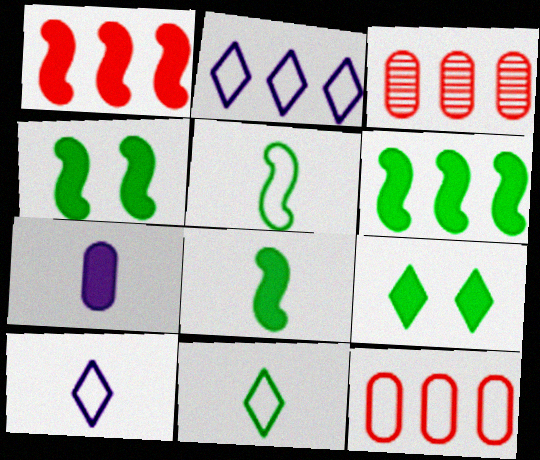[[1, 7, 9], 
[2, 3, 6], 
[3, 4, 10], 
[4, 6, 8]]